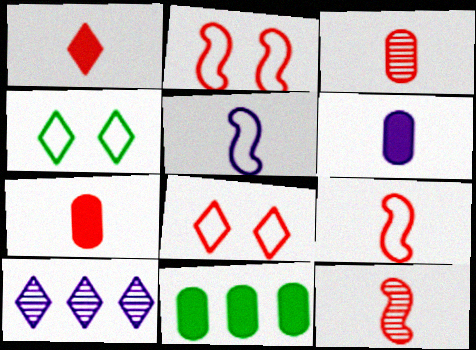[[1, 3, 9], 
[1, 4, 10]]